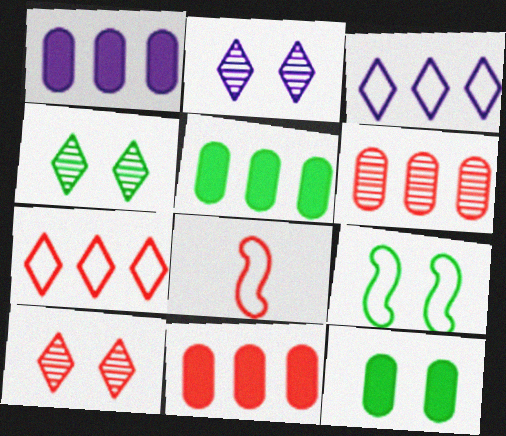[[1, 4, 8], 
[1, 5, 11], 
[2, 4, 10], 
[2, 5, 8], 
[4, 9, 12], 
[8, 10, 11]]